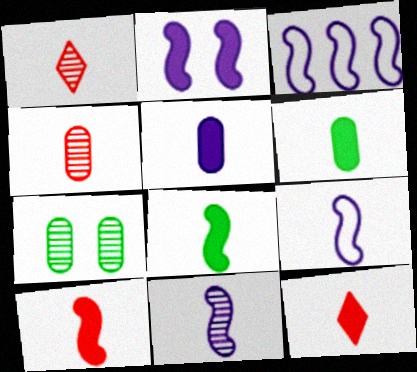[[1, 6, 9], 
[2, 3, 11], 
[3, 7, 12], 
[5, 8, 12]]